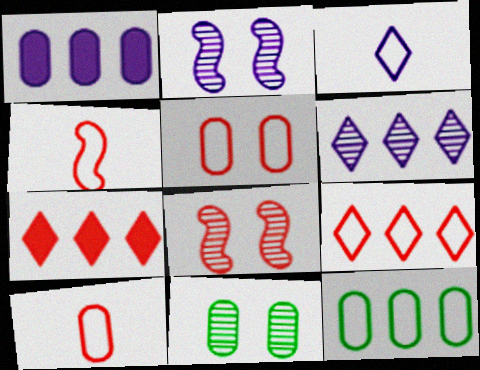[[1, 2, 3], 
[1, 10, 11], 
[4, 5, 9], 
[7, 8, 10]]